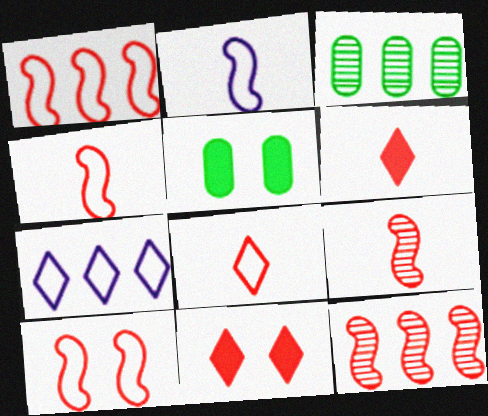[[1, 4, 10], 
[2, 3, 11], 
[5, 7, 9]]